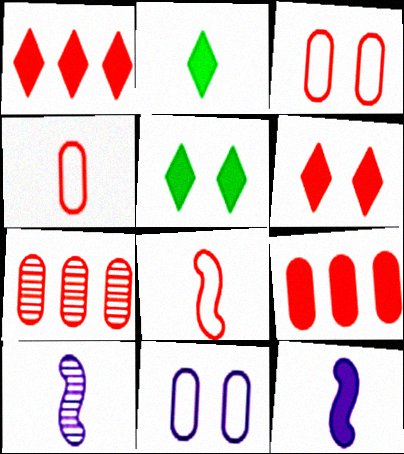[[2, 4, 10], 
[5, 9, 12], 
[6, 7, 8]]